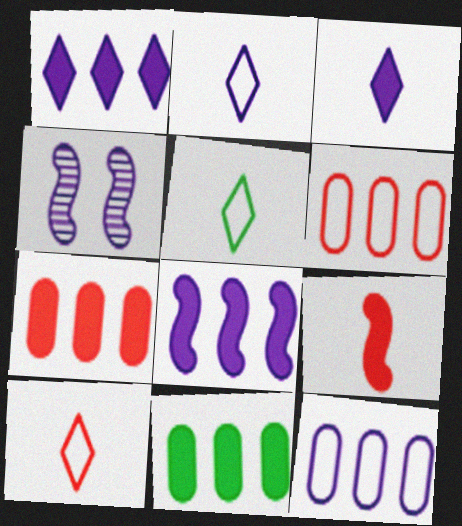[[2, 5, 10], 
[3, 4, 12], 
[4, 5, 7], 
[4, 10, 11]]